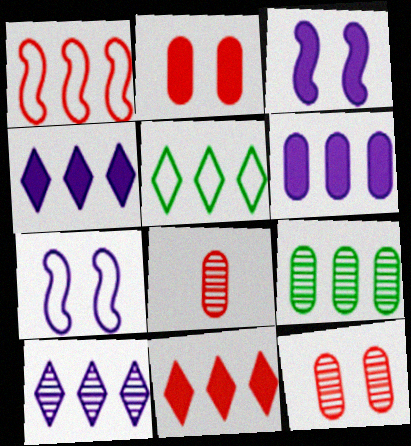[[1, 4, 9], 
[3, 5, 8], 
[5, 10, 11]]